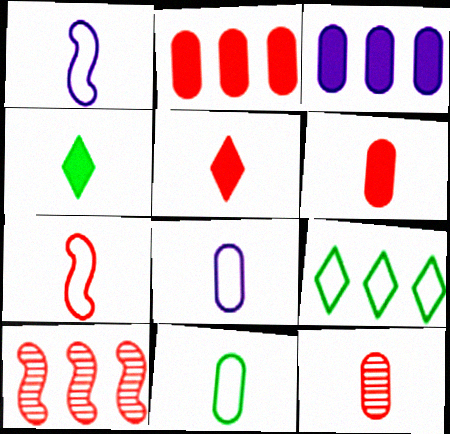[[1, 4, 12], 
[3, 9, 10], 
[5, 7, 12]]